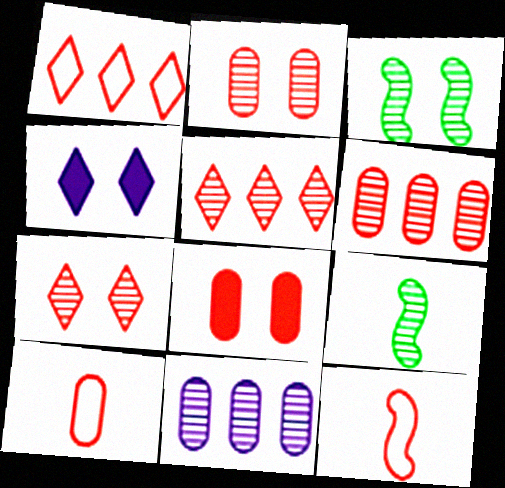[[5, 8, 12], 
[6, 8, 10], 
[7, 9, 11]]